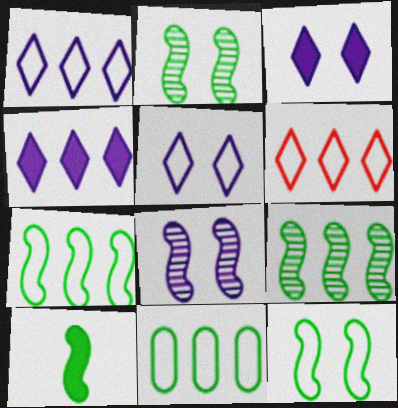[[2, 7, 10], 
[9, 10, 12]]